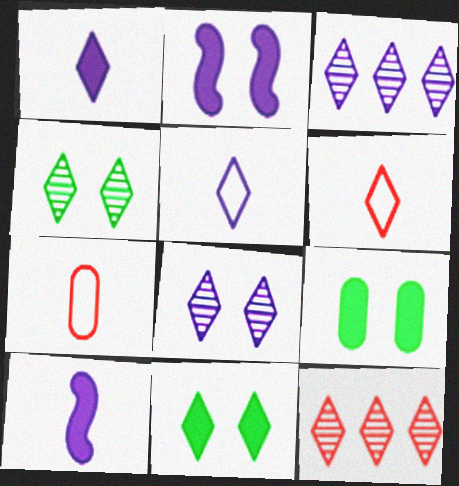[[3, 6, 11], 
[5, 11, 12]]